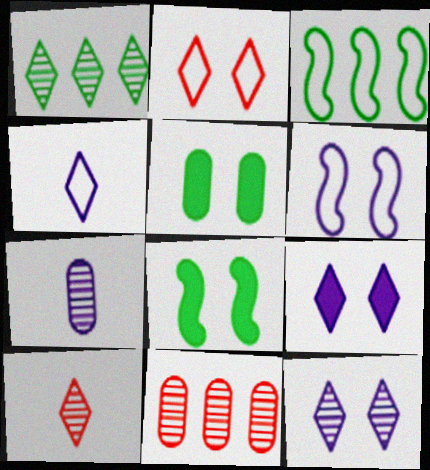[[1, 10, 12], 
[4, 8, 11]]